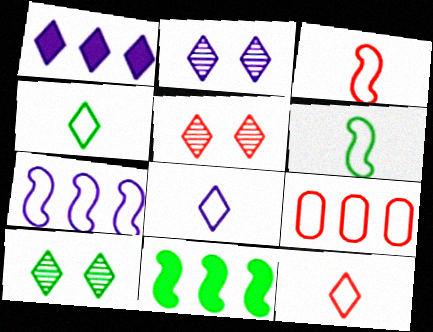[[1, 2, 8], 
[1, 4, 5], 
[1, 10, 12], 
[2, 5, 10], 
[4, 8, 12]]